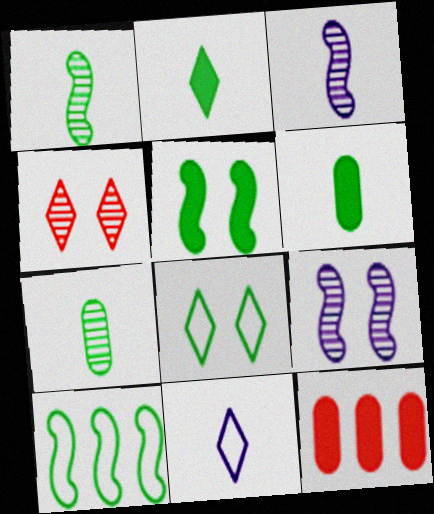[[1, 5, 10], 
[3, 8, 12]]